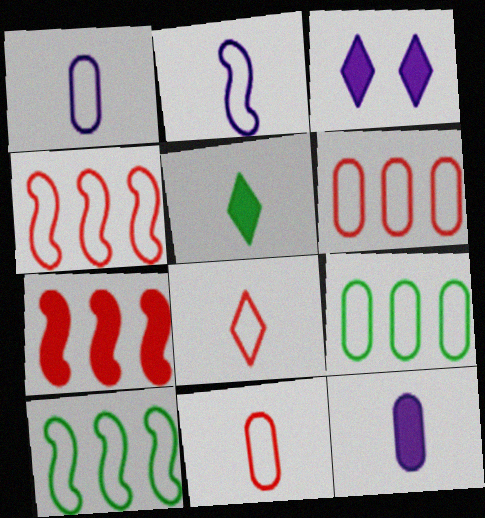[]